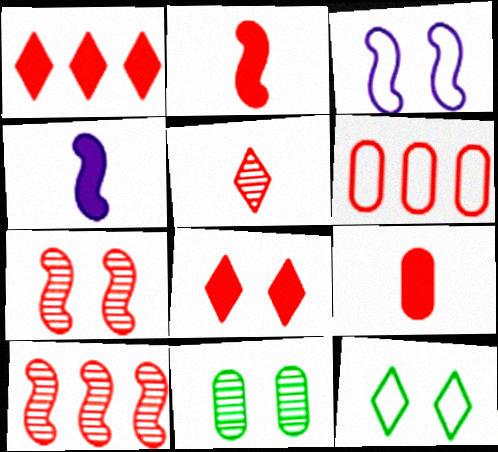[[1, 6, 10], 
[3, 8, 11]]